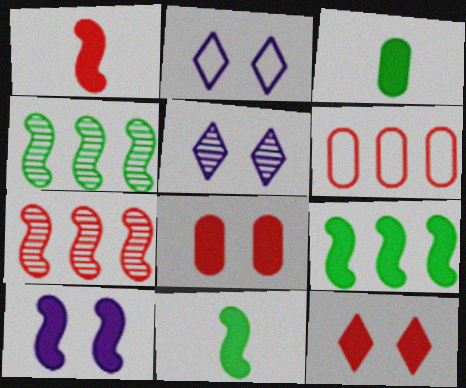[[1, 9, 10], 
[2, 3, 7], 
[5, 6, 11]]